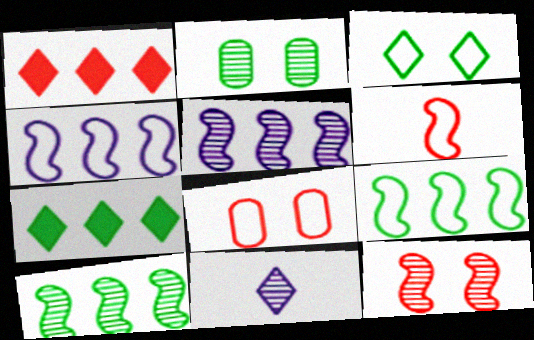[[1, 3, 11]]